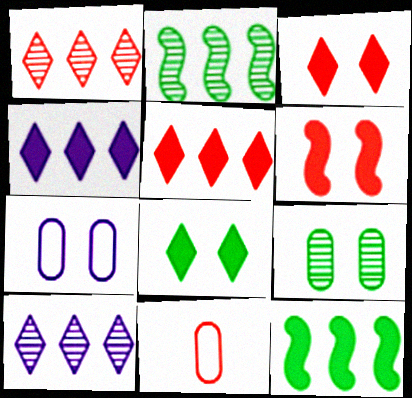[[1, 6, 11]]